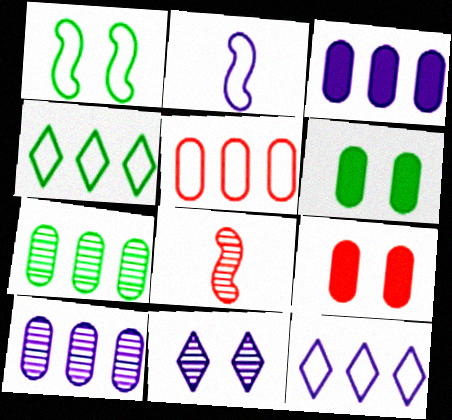[[1, 9, 11], 
[2, 3, 11], 
[3, 5, 7], 
[6, 8, 12], 
[7, 8, 11]]